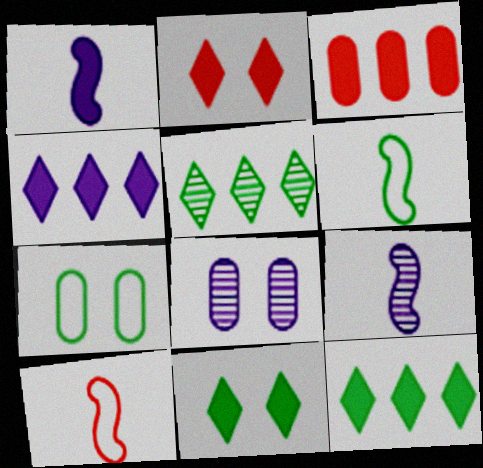[[1, 3, 11], 
[8, 10, 12]]